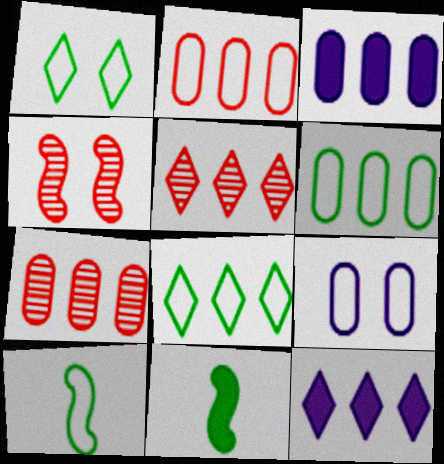[[1, 6, 10], 
[3, 6, 7], 
[5, 8, 12], 
[5, 9, 11]]